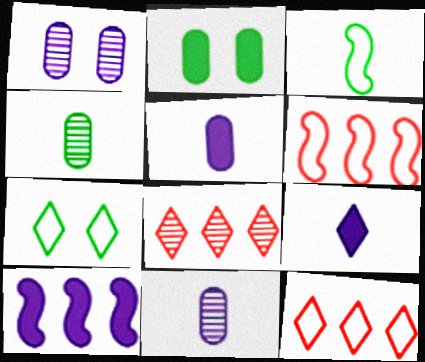[[7, 8, 9]]